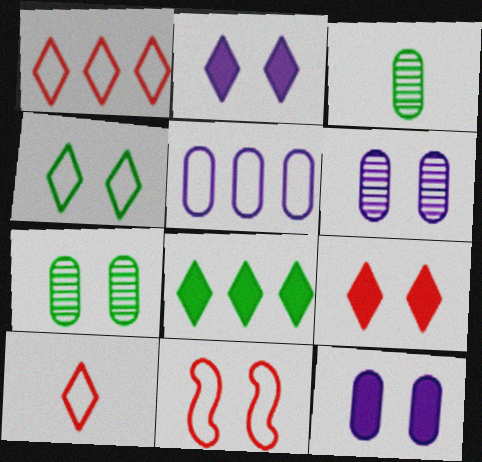[[2, 7, 11]]